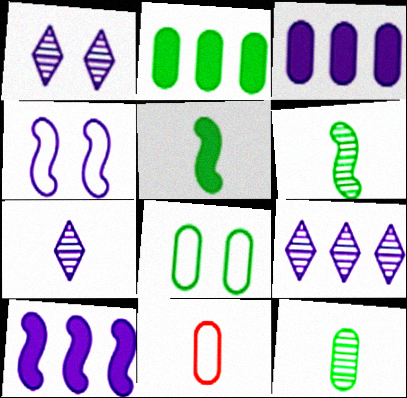[[1, 7, 9], 
[2, 8, 12], 
[3, 4, 7], 
[5, 7, 11]]